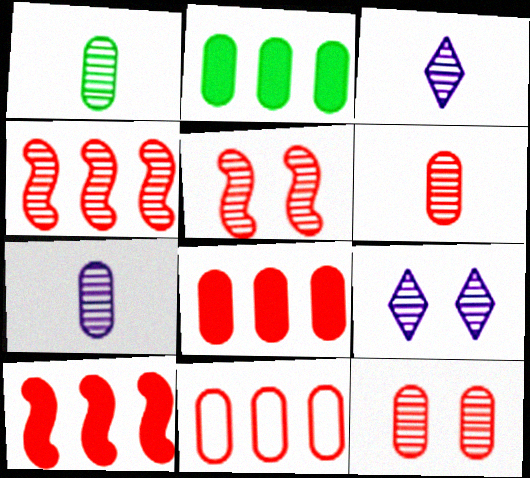[[1, 4, 9], 
[1, 6, 7]]